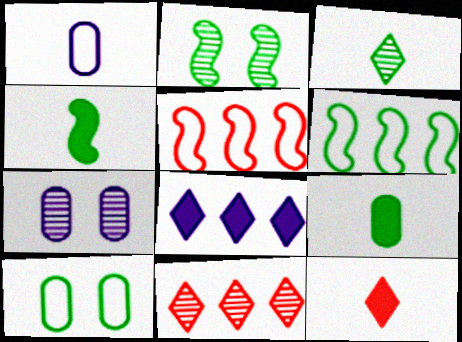[[2, 4, 6], 
[6, 7, 12]]